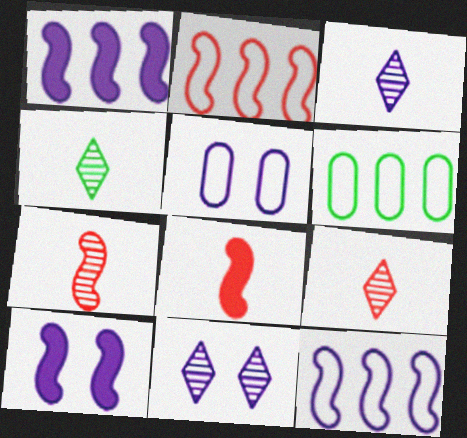[[1, 3, 5], 
[3, 4, 9], 
[5, 10, 11], 
[6, 8, 11], 
[6, 9, 10]]